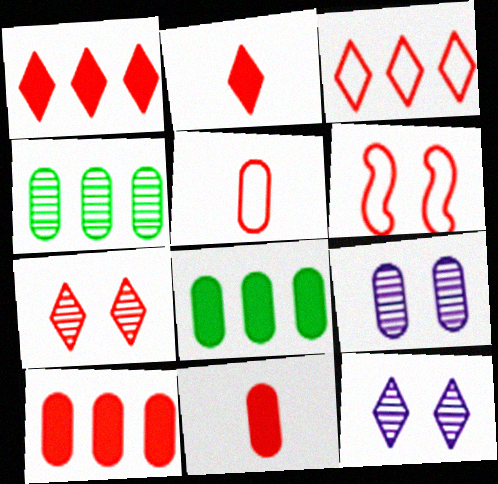[[2, 3, 7], 
[3, 5, 6], 
[5, 8, 9]]